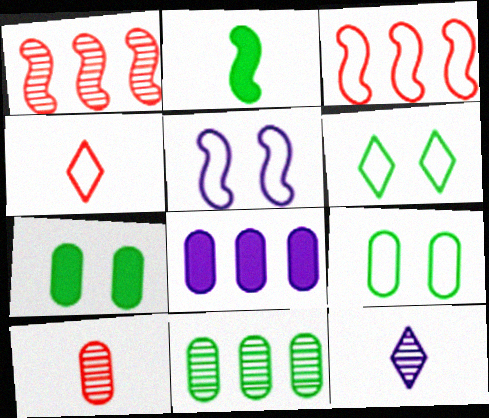[[1, 2, 5], 
[2, 6, 11], 
[3, 7, 12], 
[5, 8, 12], 
[8, 9, 10]]